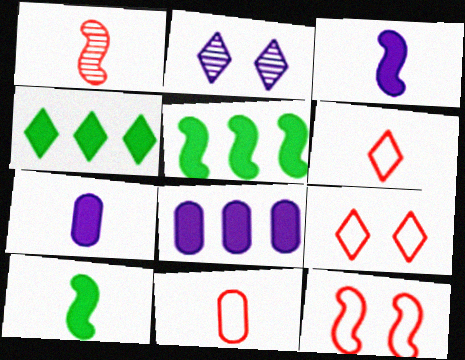[[2, 4, 6], 
[2, 5, 11]]